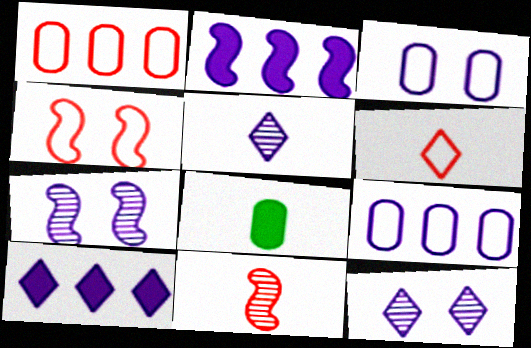[[1, 4, 6], 
[2, 3, 5]]